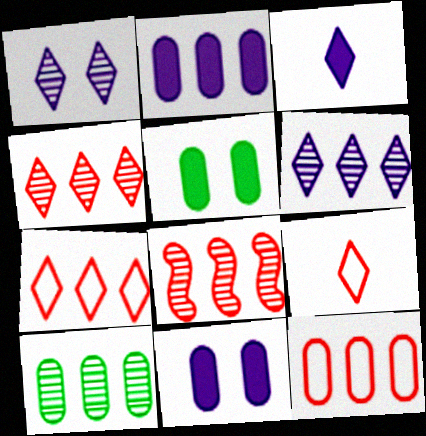[[2, 10, 12], 
[6, 8, 10]]